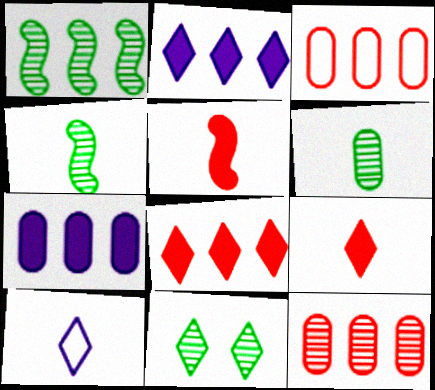[[1, 2, 3], 
[1, 6, 11], 
[5, 6, 10], 
[8, 10, 11]]